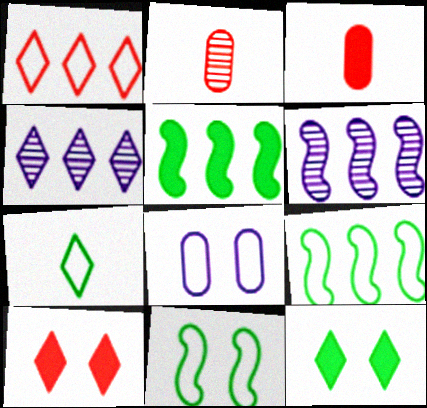[[3, 4, 11], 
[4, 7, 10]]